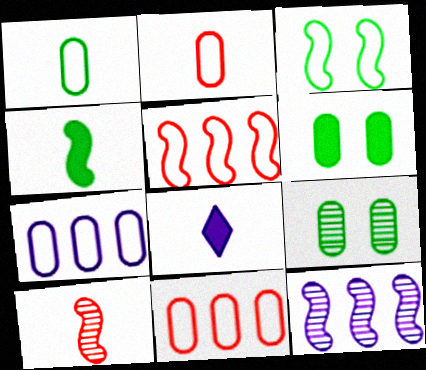[[1, 8, 10], 
[5, 8, 9]]